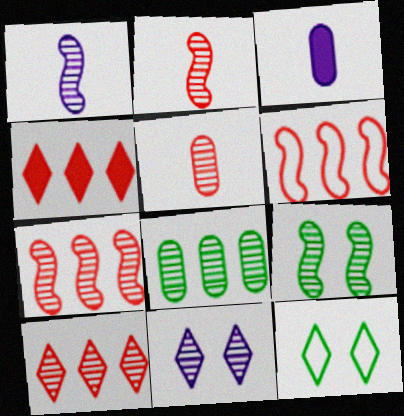[[1, 7, 9], 
[2, 8, 11], 
[3, 7, 12]]